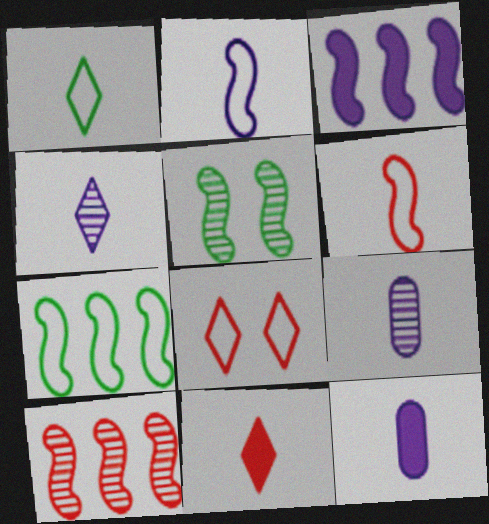[[1, 4, 11], 
[2, 4, 12], 
[3, 5, 6], 
[3, 7, 10]]